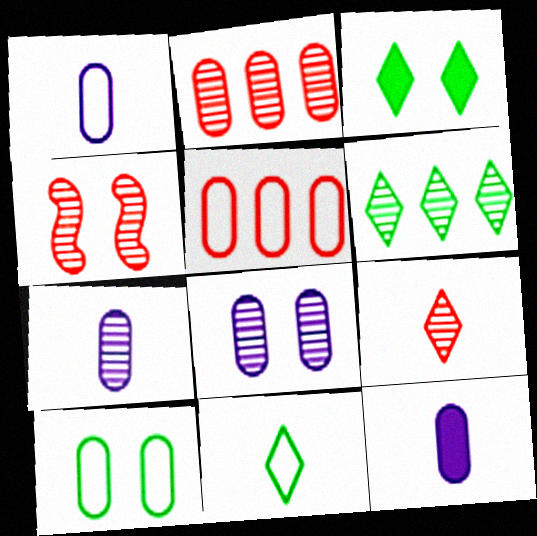[[1, 5, 10], 
[1, 7, 12], 
[2, 4, 9], 
[2, 10, 12], 
[3, 6, 11], 
[4, 6, 7]]